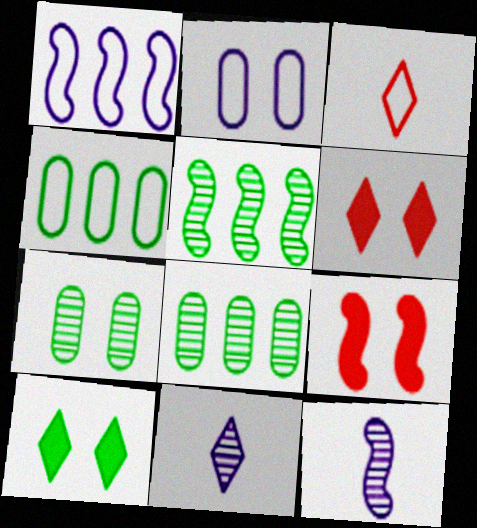[[4, 6, 12], 
[4, 9, 11]]